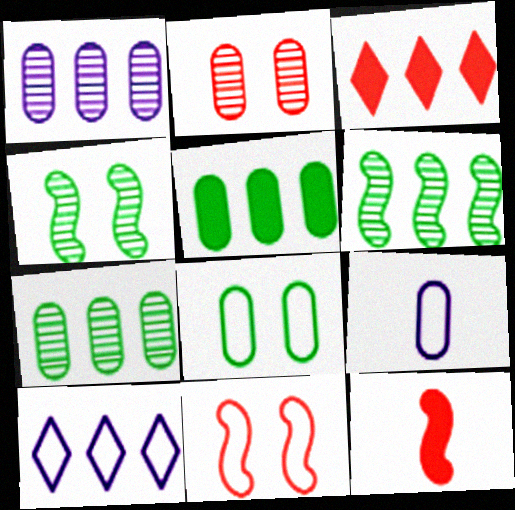[[2, 5, 9], 
[3, 4, 9]]